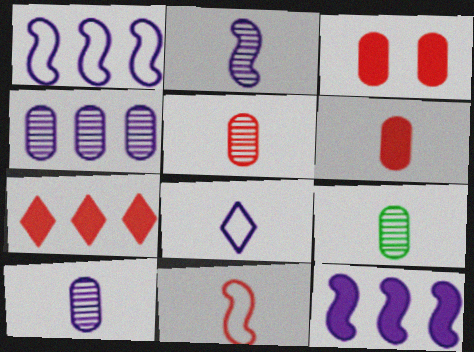[[5, 9, 10]]